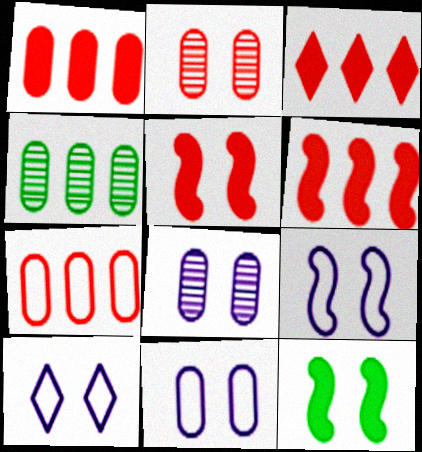[[1, 3, 6], 
[2, 10, 12], 
[9, 10, 11]]